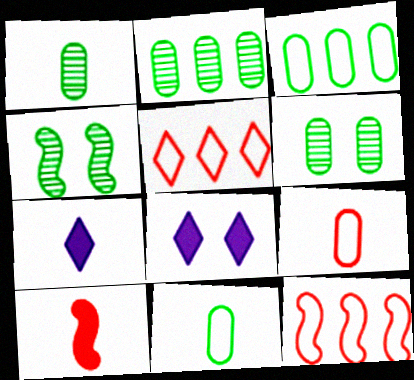[[1, 2, 6], 
[1, 8, 12], 
[6, 7, 12]]